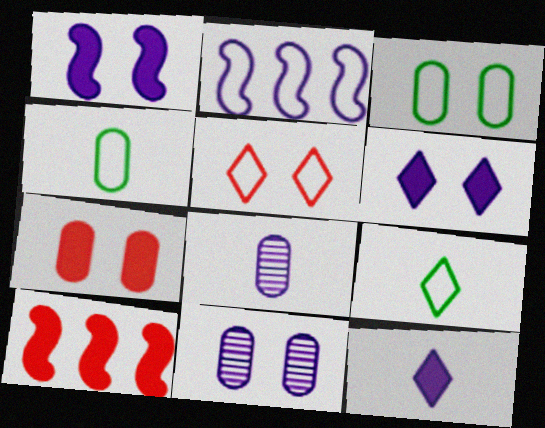[[2, 4, 5], 
[2, 6, 8], 
[2, 11, 12], 
[3, 7, 11], 
[9, 10, 11]]